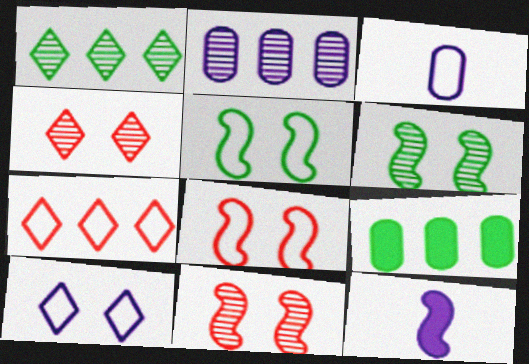[[2, 10, 12], 
[3, 5, 7]]